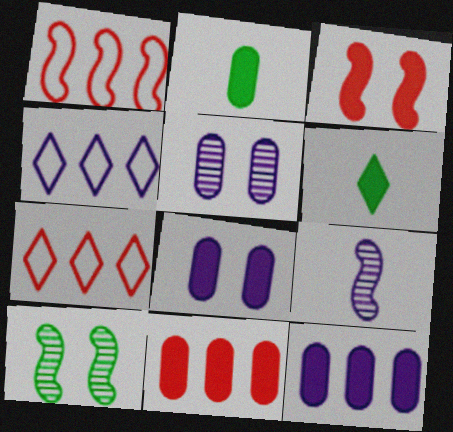[[1, 5, 6], 
[2, 8, 11], 
[3, 6, 12], 
[4, 8, 9]]